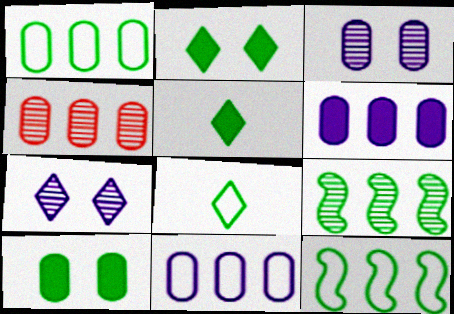[[1, 4, 6], 
[8, 9, 10]]